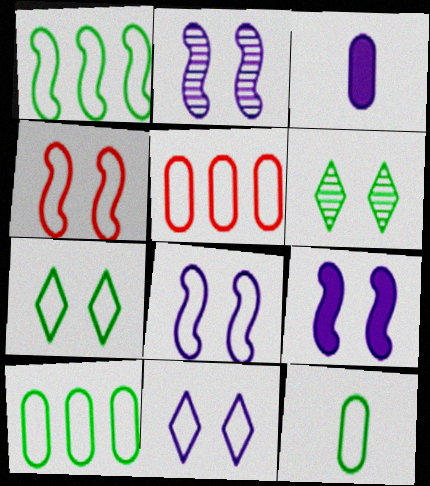[[1, 7, 12], 
[2, 8, 9]]